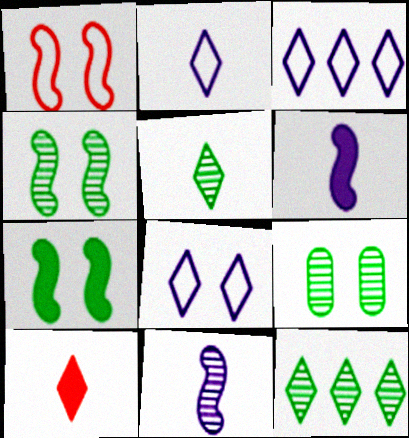[[2, 3, 8], 
[2, 5, 10], 
[8, 10, 12]]